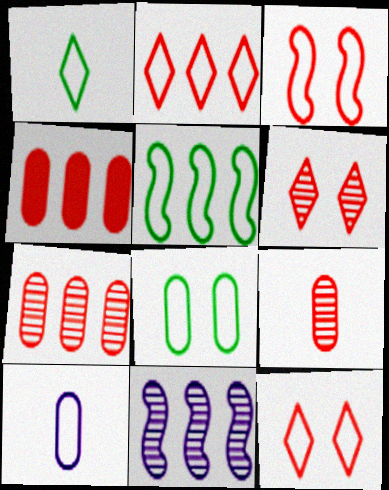[[1, 5, 8], 
[5, 10, 12]]